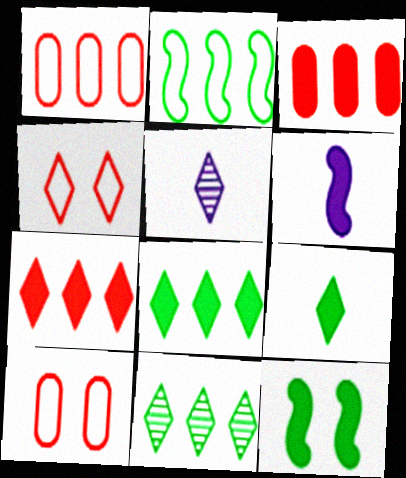[[1, 5, 12], 
[4, 5, 8], 
[6, 10, 11]]